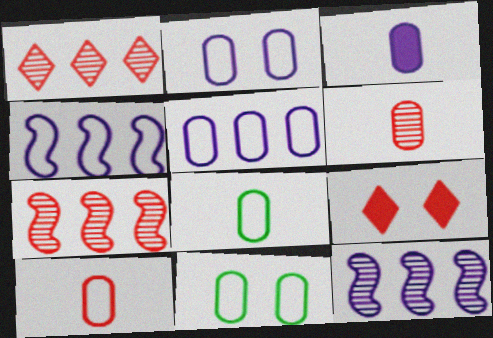[[3, 6, 8], 
[5, 10, 11], 
[7, 9, 10], 
[8, 9, 12]]